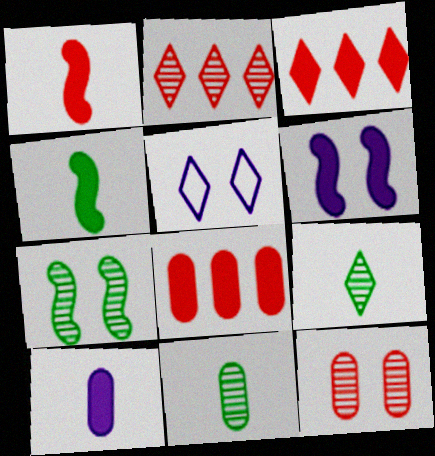[[3, 5, 9]]